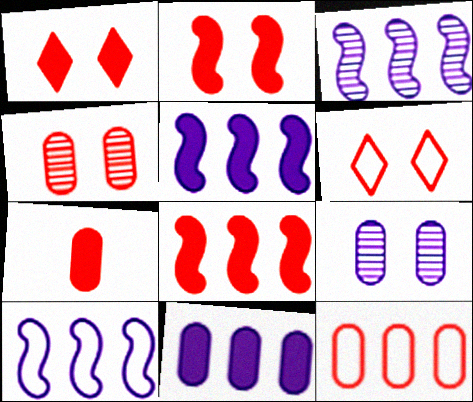[[1, 7, 8], 
[2, 4, 6], 
[3, 5, 10], 
[4, 7, 12]]